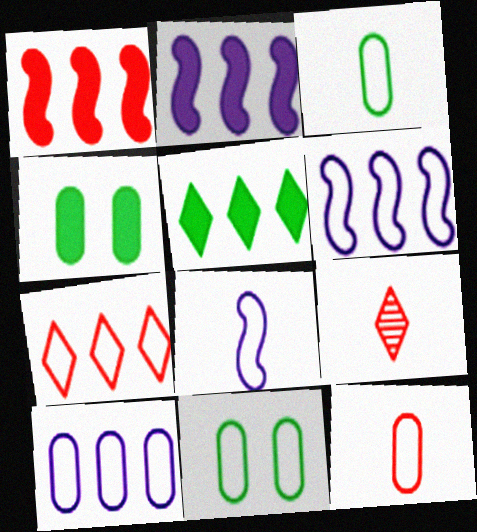[[2, 9, 11], 
[4, 6, 9], 
[7, 8, 11], 
[10, 11, 12]]